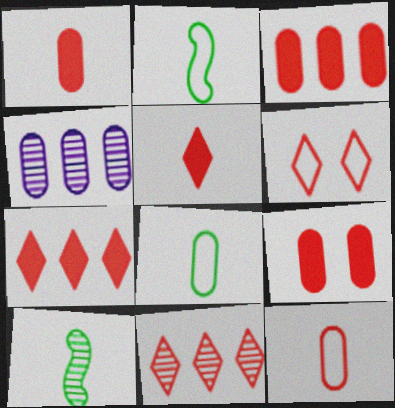[[1, 3, 9], 
[4, 8, 9], 
[5, 6, 11]]